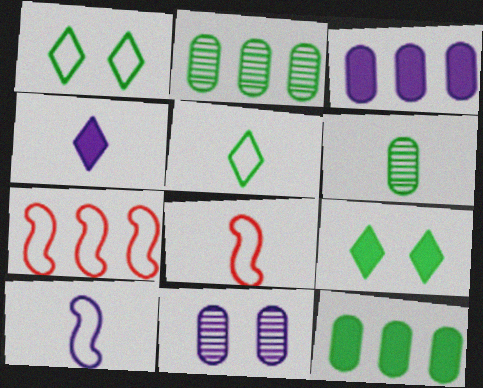[[4, 6, 8]]